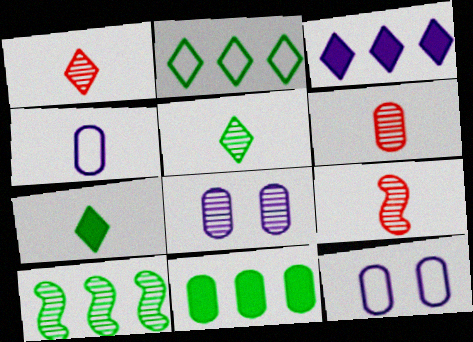[[1, 6, 9], 
[1, 8, 10], 
[2, 10, 11], 
[4, 7, 9], 
[6, 11, 12]]